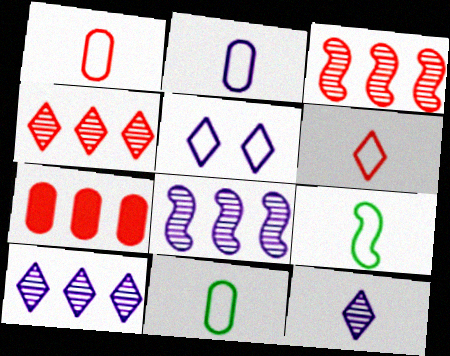[[1, 2, 11], 
[2, 6, 9]]